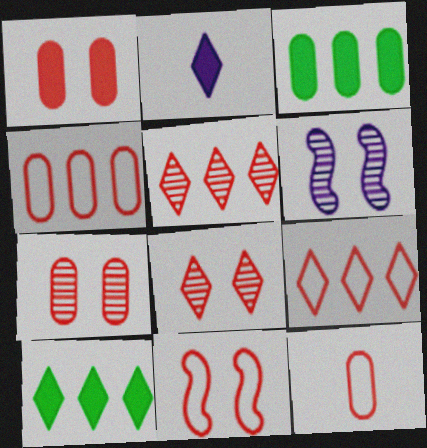[[1, 8, 11], 
[6, 10, 12], 
[9, 11, 12]]